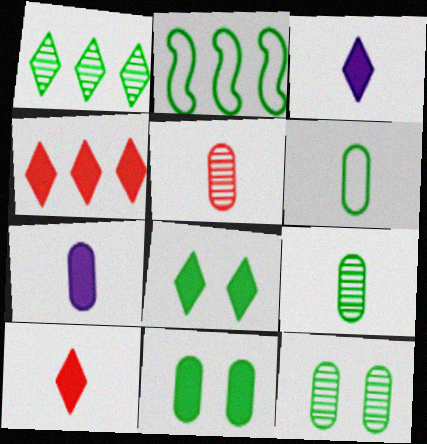[[2, 8, 9], 
[3, 4, 8], 
[5, 6, 7]]